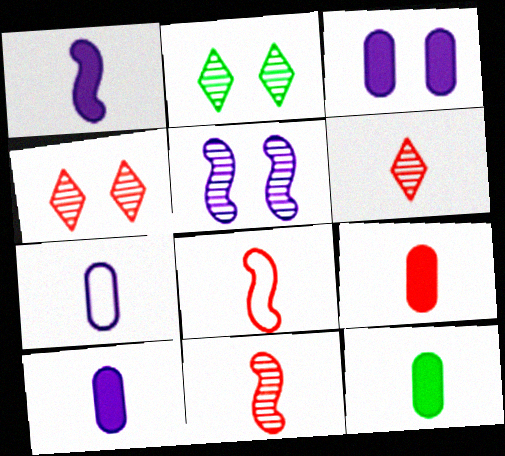[[6, 8, 9], 
[9, 10, 12]]